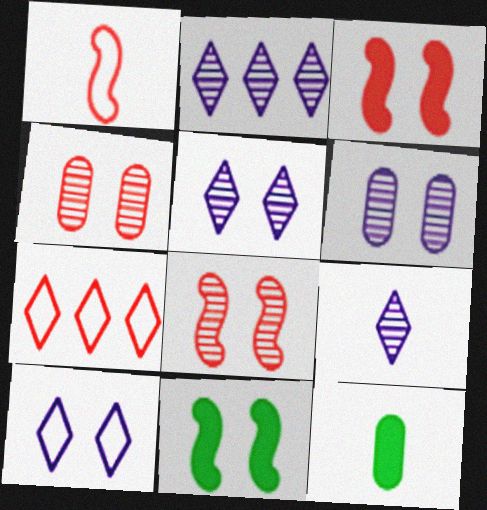[[1, 9, 12], 
[2, 5, 9], 
[4, 10, 11]]